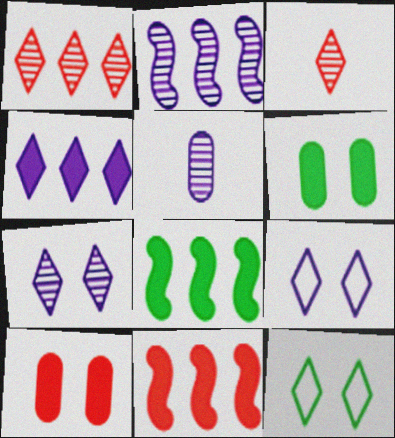[[2, 5, 7], 
[3, 4, 12], 
[5, 11, 12]]